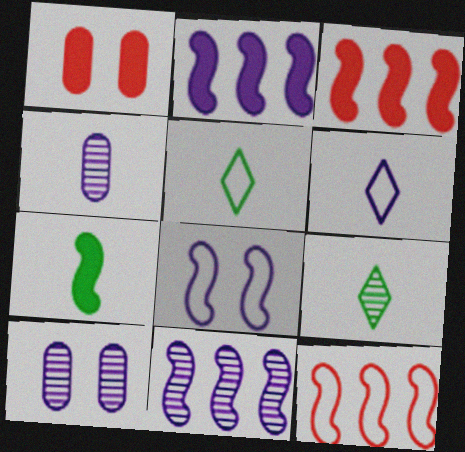[[1, 5, 11], 
[2, 6, 10], 
[3, 5, 10]]